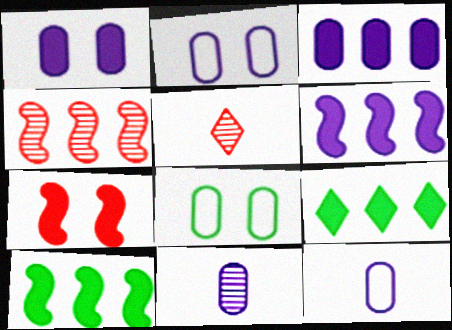[[2, 3, 11], 
[2, 5, 10], 
[5, 6, 8]]